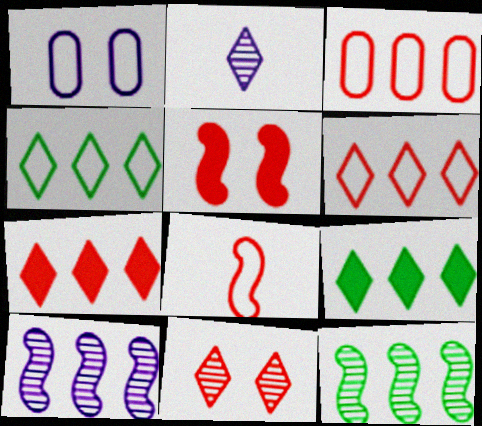[[1, 4, 8], 
[3, 9, 10]]